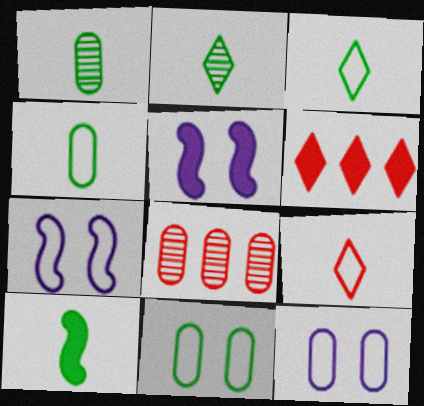[[1, 3, 10], 
[1, 6, 7], 
[2, 4, 10], 
[3, 5, 8]]